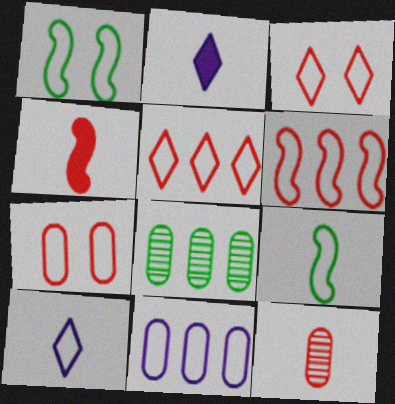[[2, 9, 12], 
[3, 9, 11]]